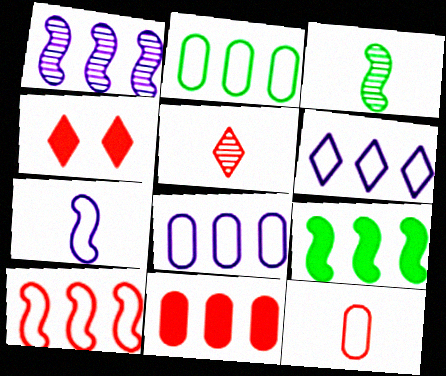[[1, 9, 10], 
[2, 6, 10], 
[3, 4, 8]]